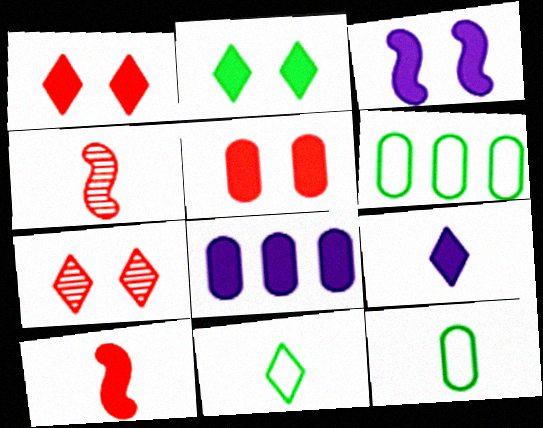[[2, 3, 5], 
[2, 8, 10], 
[3, 8, 9], 
[4, 9, 12]]